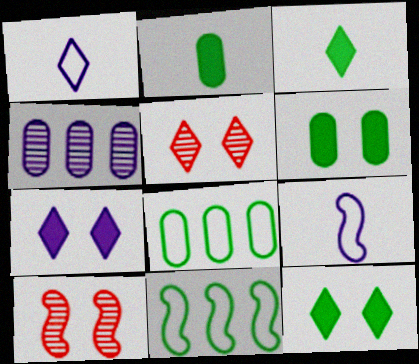[[4, 7, 9]]